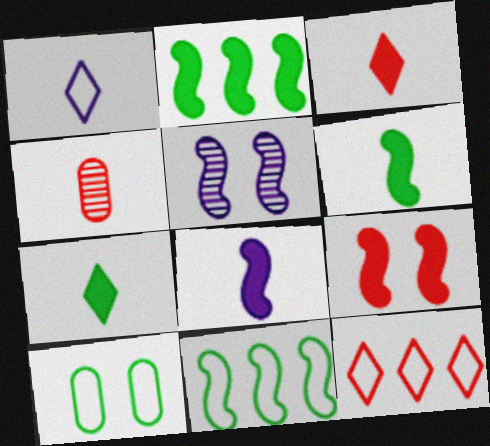[[1, 4, 6], 
[2, 8, 9], 
[4, 9, 12]]